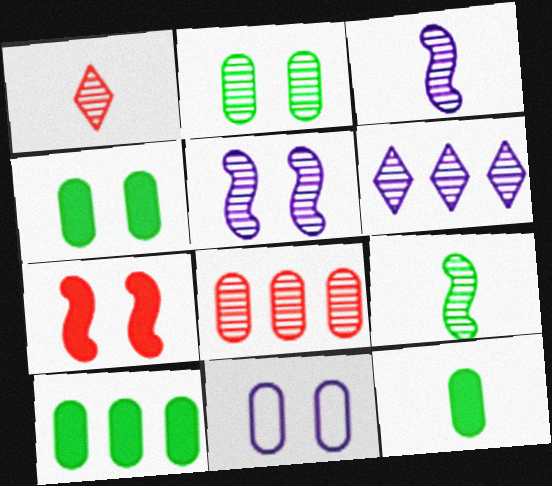[[4, 10, 12], 
[8, 11, 12]]